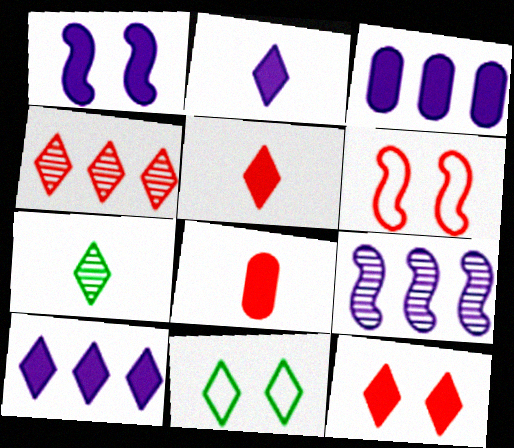[[1, 2, 3], 
[2, 4, 11], 
[3, 6, 7], 
[4, 6, 8], 
[8, 9, 11]]